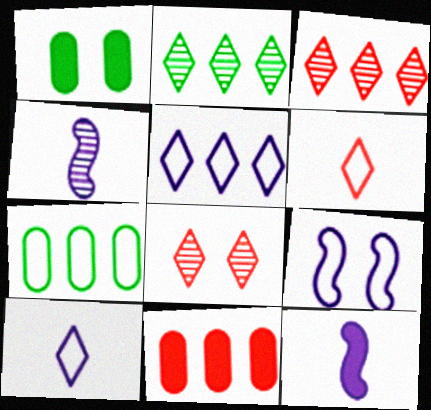[[1, 8, 9], 
[6, 7, 9], 
[7, 8, 12]]